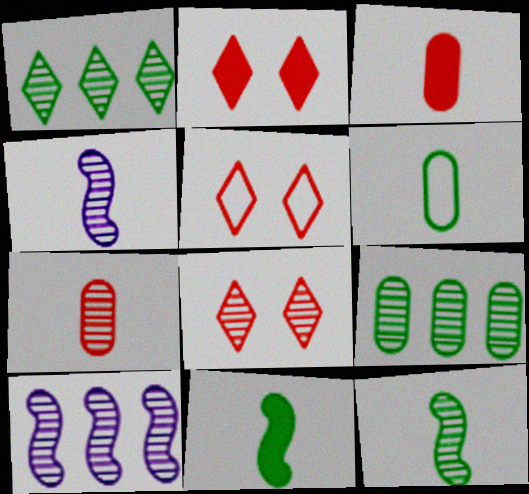[[2, 5, 8], 
[2, 6, 10], 
[4, 8, 9]]